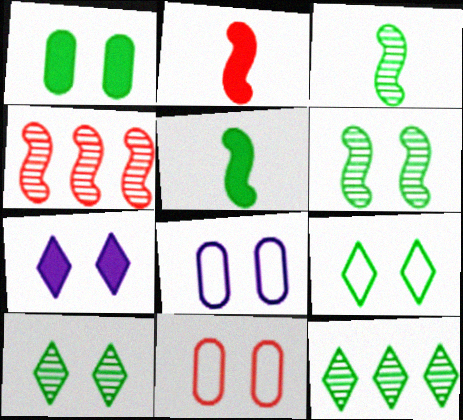[[1, 6, 9], 
[2, 8, 12], 
[6, 7, 11]]